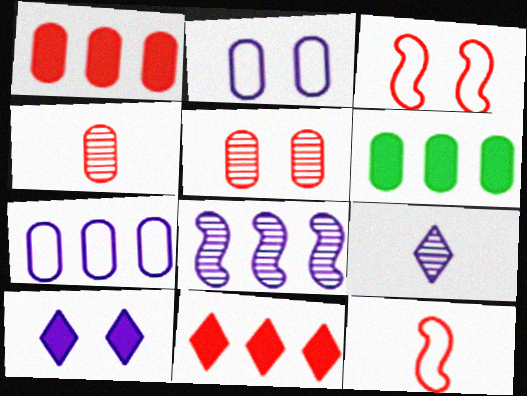[[2, 4, 6], 
[3, 4, 11], 
[3, 6, 9], 
[5, 11, 12]]